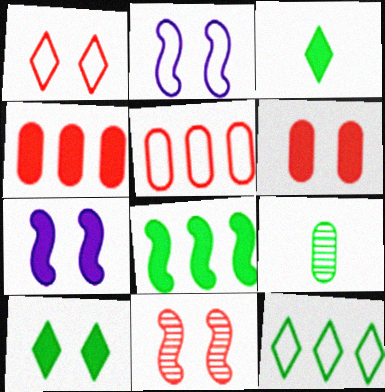[[1, 6, 11], 
[3, 4, 7], 
[6, 7, 10]]